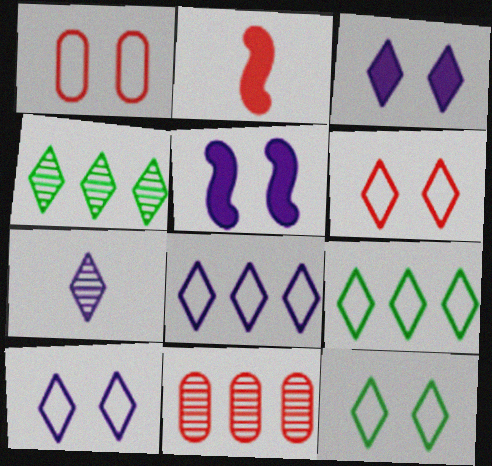[[2, 6, 11], 
[3, 7, 8], 
[6, 10, 12]]